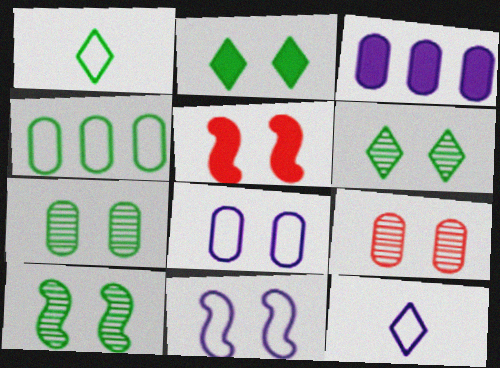[[2, 9, 11], 
[5, 6, 8], 
[5, 10, 11], 
[6, 7, 10]]